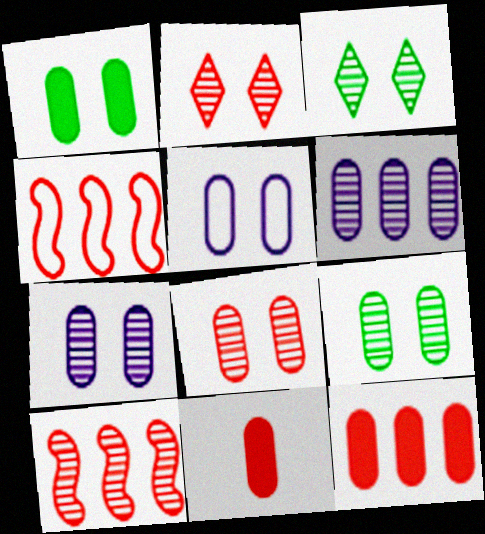[[1, 5, 8], 
[2, 4, 11], 
[7, 8, 9]]